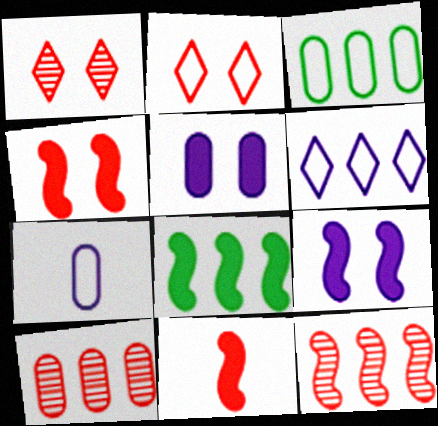[[1, 7, 8], 
[2, 10, 11], 
[6, 8, 10], 
[8, 9, 11]]